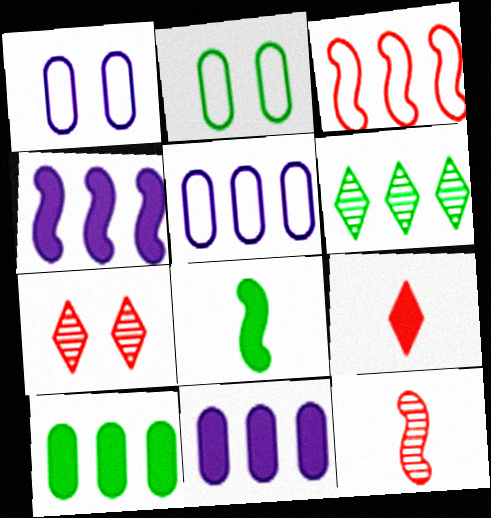[[2, 6, 8], 
[3, 6, 11], 
[5, 7, 8]]